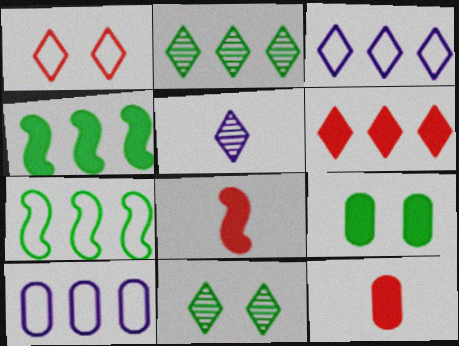[[2, 3, 6], 
[8, 10, 11]]